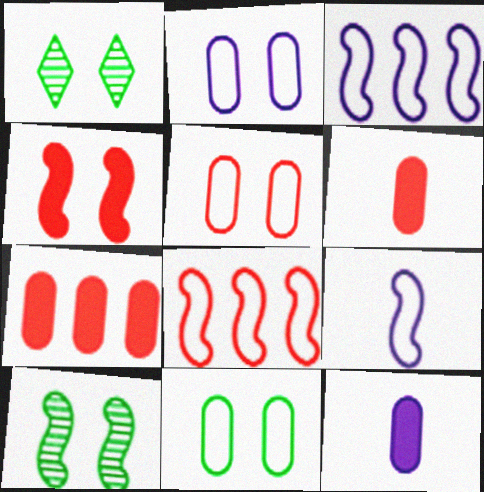[[1, 2, 4], 
[1, 3, 6], 
[1, 7, 9], 
[1, 8, 12], 
[2, 5, 11]]